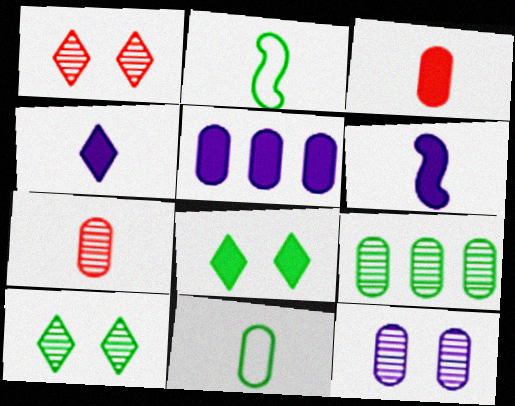[[1, 2, 5], 
[2, 4, 7], 
[2, 8, 9], 
[7, 9, 12]]